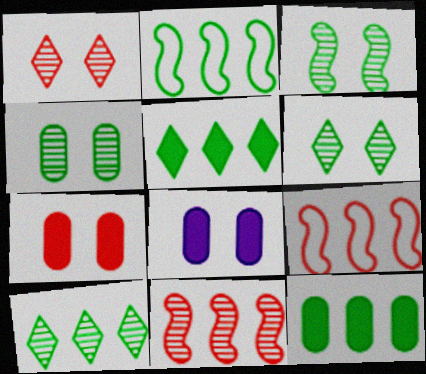[[2, 10, 12], 
[3, 4, 6]]